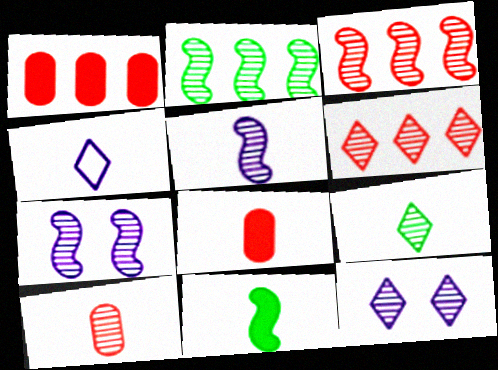[[2, 10, 12], 
[4, 10, 11], 
[5, 9, 10], 
[6, 9, 12]]